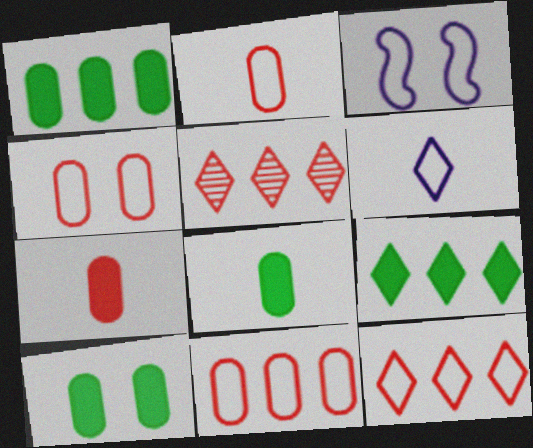[[1, 8, 10], 
[2, 4, 11], 
[3, 5, 8]]